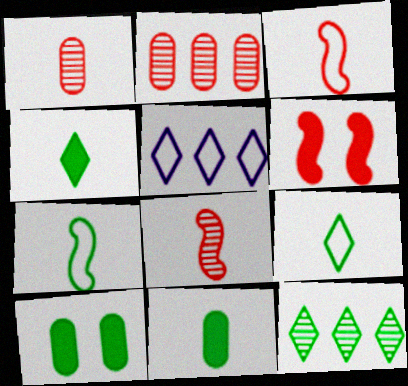[[5, 8, 10], 
[7, 10, 12]]